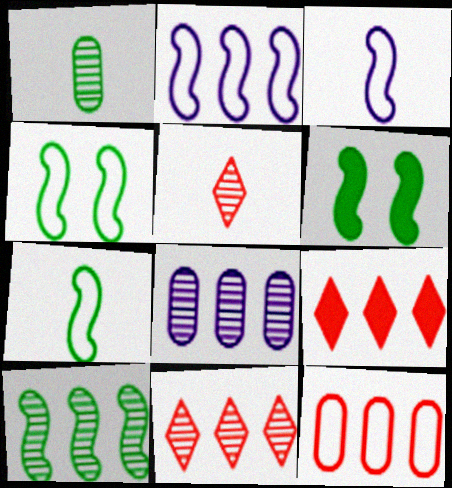[[6, 7, 10], 
[8, 10, 11]]